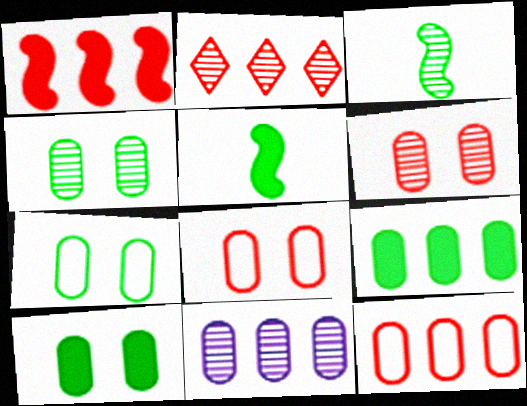[[1, 2, 12], 
[4, 7, 10], 
[9, 11, 12]]